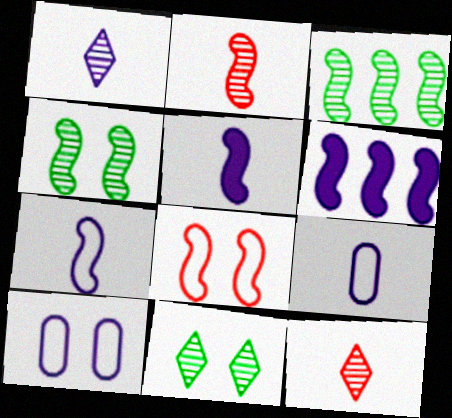[[1, 5, 9], 
[1, 6, 10], 
[3, 5, 8]]